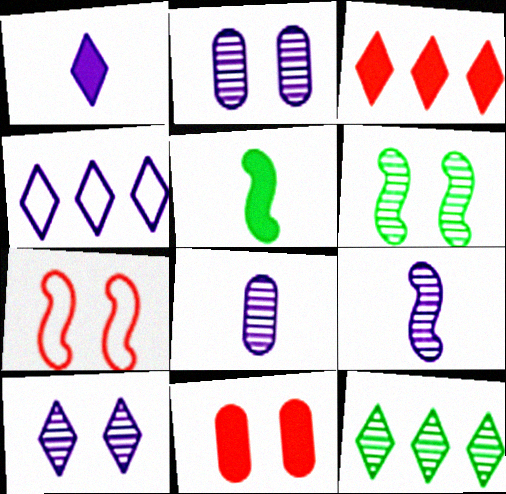[[1, 4, 10], 
[3, 4, 12]]